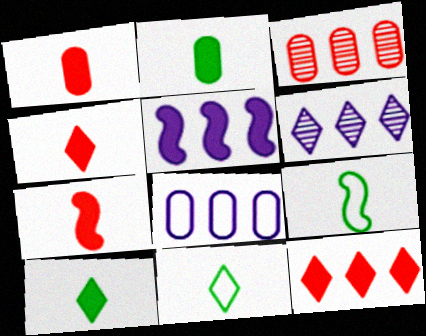[[1, 4, 7], 
[5, 6, 8]]